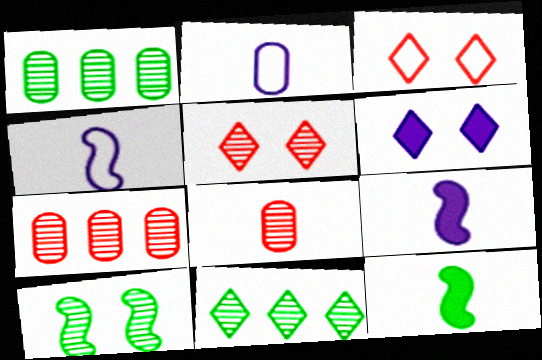[[1, 3, 9]]